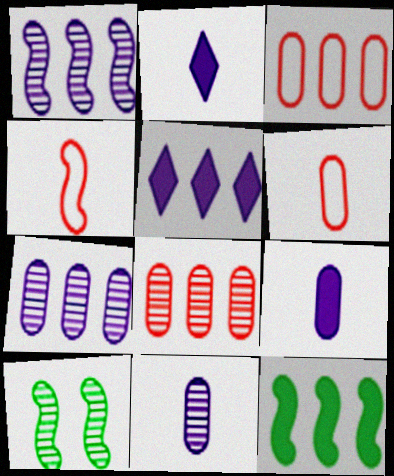[[2, 3, 10], 
[5, 6, 10]]